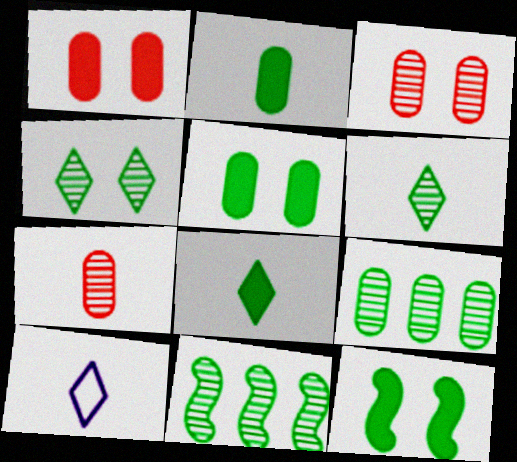[[1, 10, 11]]